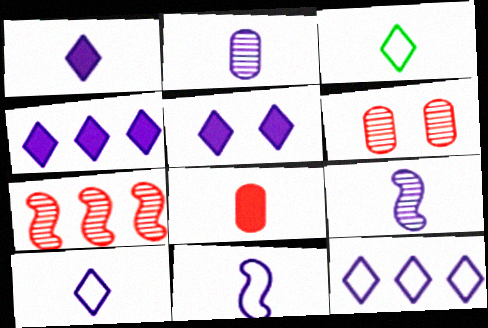[[1, 2, 11], 
[1, 4, 5], 
[3, 8, 9]]